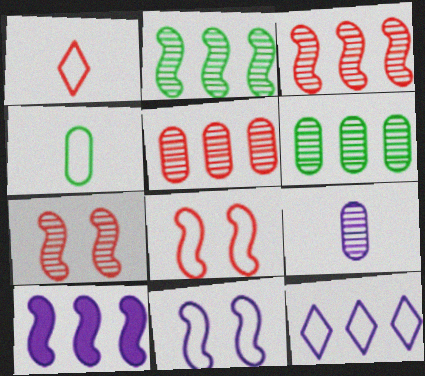[[4, 8, 12]]